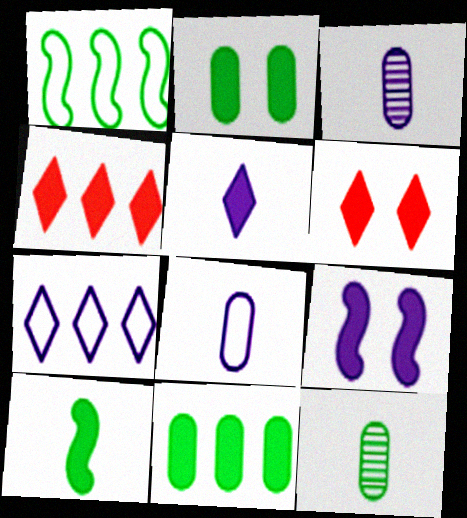[[1, 3, 6], 
[2, 6, 9], 
[3, 7, 9]]